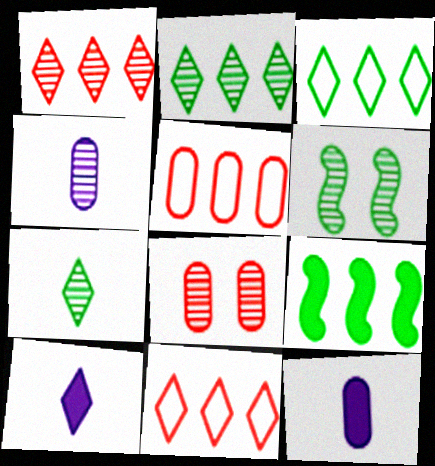[[1, 4, 6], 
[5, 6, 10], 
[6, 11, 12]]